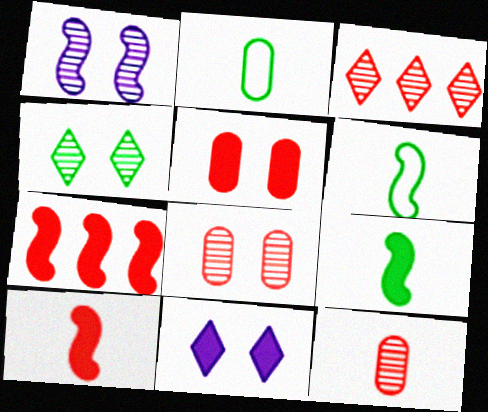[[1, 4, 8], 
[1, 6, 7]]